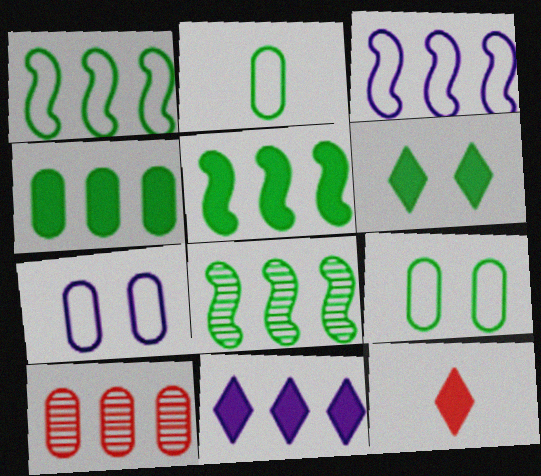[[1, 5, 8], 
[1, 10, 11], 
[2, 6, 8], 
[6, 11, 12], 
[7, 8, 12]]